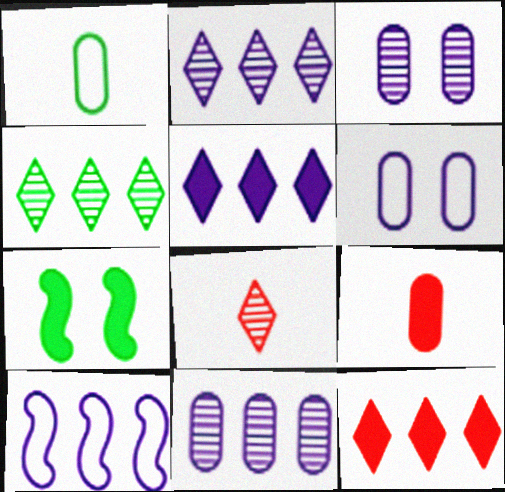[[1, 4, 7], 
[5, 7, 9], 
[5, 10, 11]]